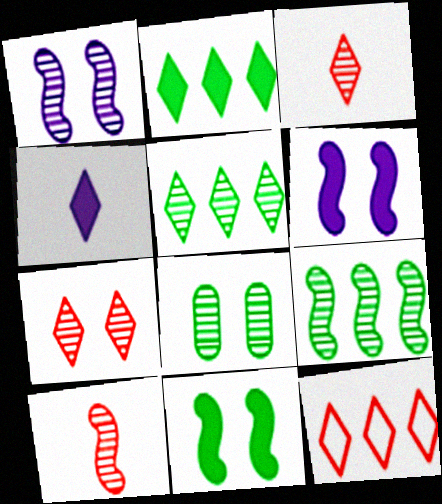[[1, 7, 8], 
[1, 9, 10]]